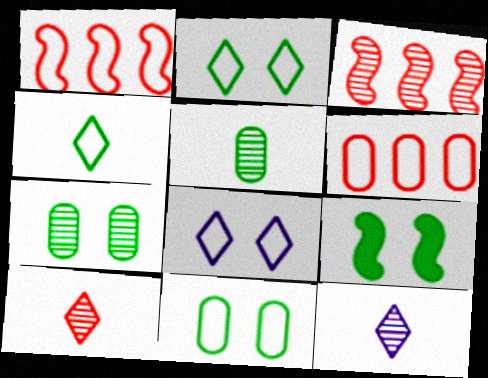[[2, 7, 9], 
[3, 7, 12], 
[6, 9, 12]]